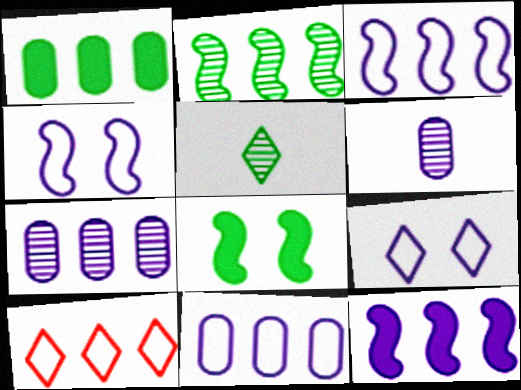[[6, 8, 10], 
[6, 9, 12]]